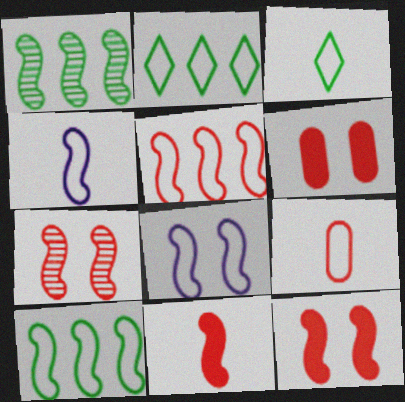[[1, 4, 12], 
[1, 8, 11], 
[2, 8, 9], 
[3, 4, 9], 
[5, 7, 11]]